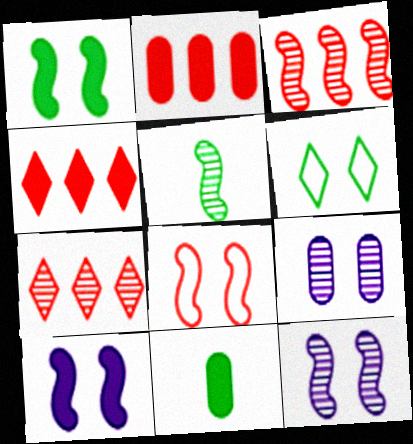[[1, 8, 12], 
[3, 5, 12], 
[4, 10, 11], 
[5, 7, 9]]